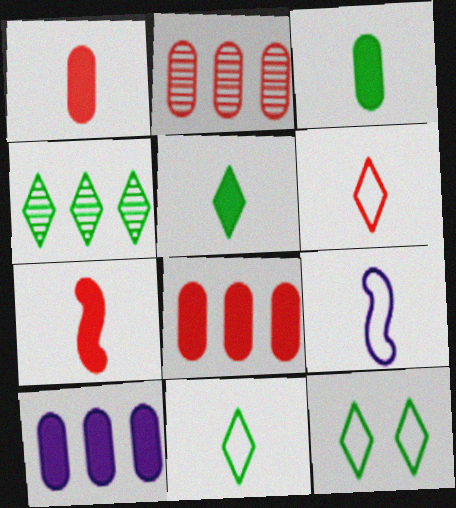[[4, 5, 12]]